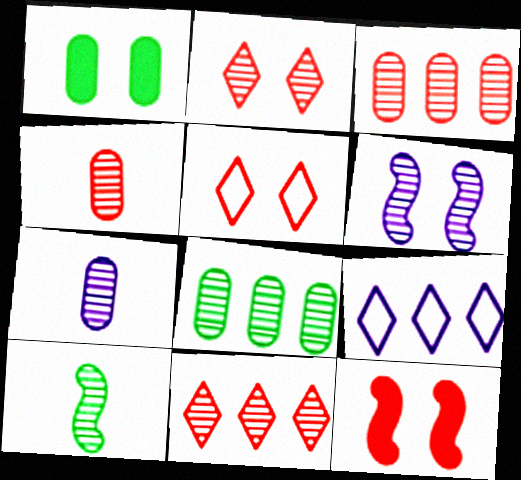[[1, 5, 6]]